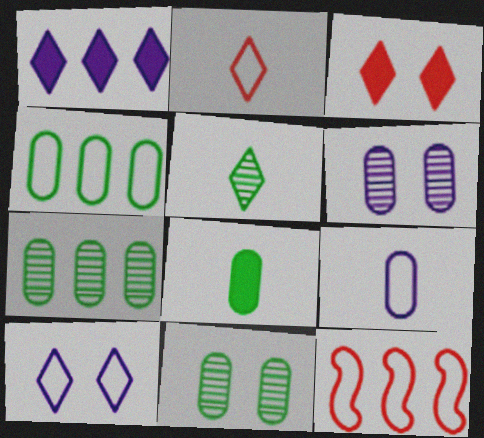[[1, 7, 12], 
[4, 8, 11]]